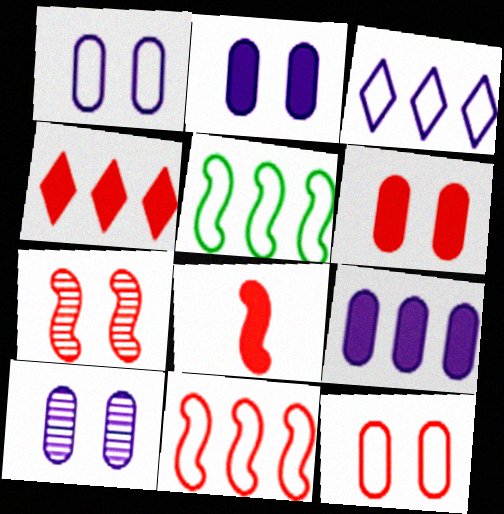[[1, 2, 10], 
[4, 6, 8], 
[7, 8, 11]]